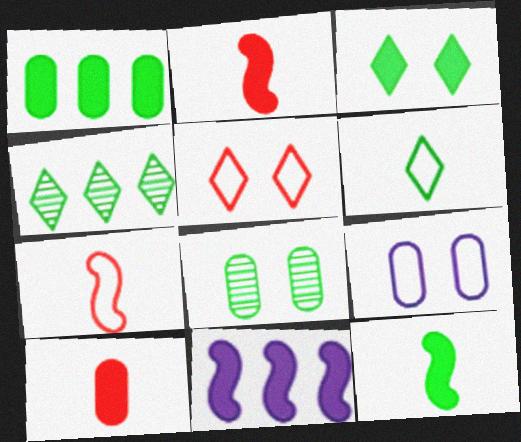[[1, 3, 12], 
[2, 4, 9], 
[3, 4, 6], 
[3, 10, 11]]